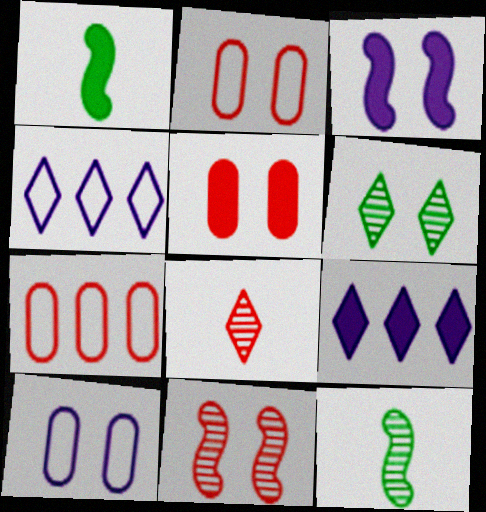[[1, 5, 9], 
[2, 3, 6], 
[2, 9, 12], 
[4, 5, 12]]